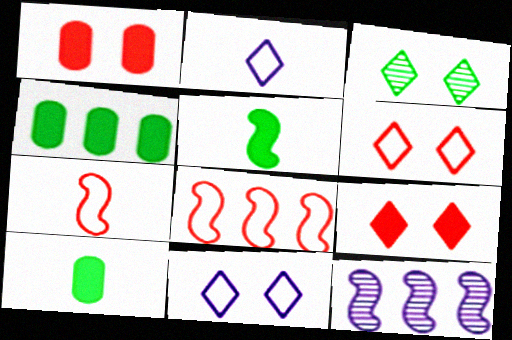[[3, 9, 11], 
[6, 10, 12]]